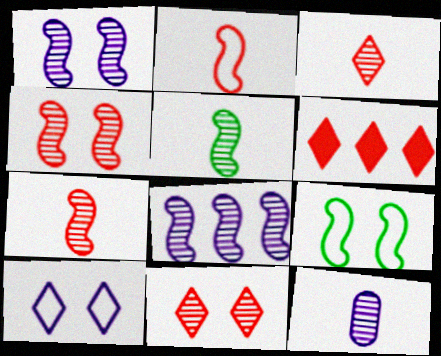[[3, 5, 12], 
[4, 5, 8], 
[6, 9, 12]]